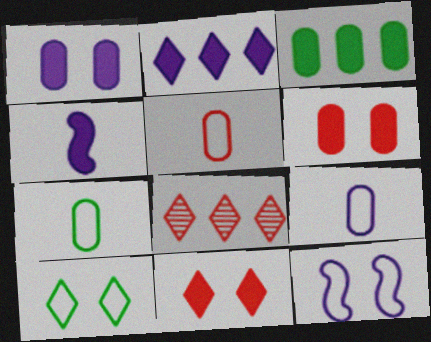[[1, 2, 4], 
[3, 4, 11], 
[5, 7, 9]]